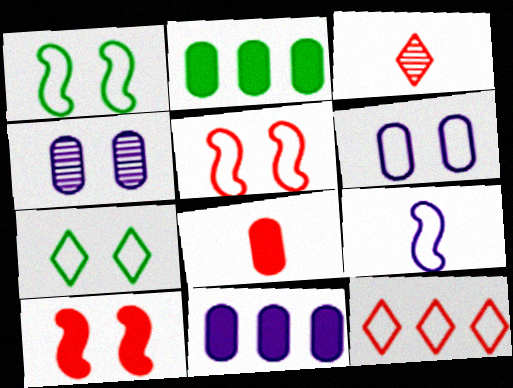[[1, 3, 11], 
[4, 7, 10], 
[5, 6, 7]]